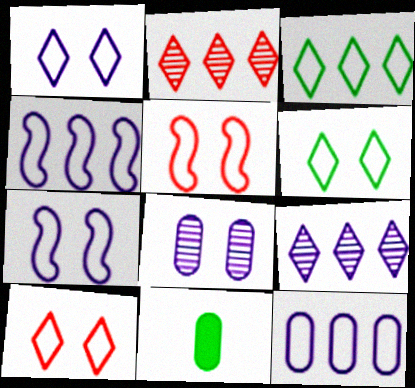[[1, 6, 10], 
[2, 7, 11], 
[5, 9, 11]]